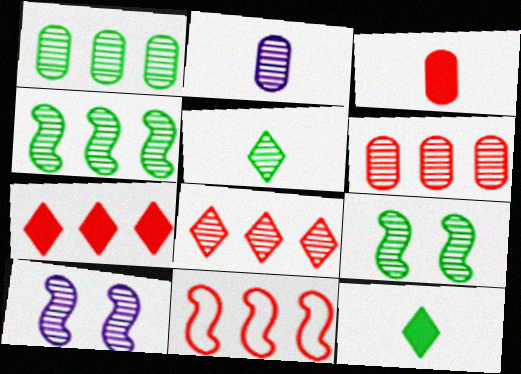[[1, 5, 9], 
[2, 8, 9], 
[5, 6, 10], 
[6, 7, 11]]